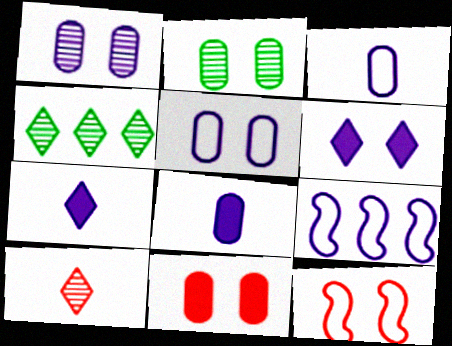[[1, 7, 9], 
[2, 5, 11], 
[2, 6, 12], 
[4, 8, 12]]